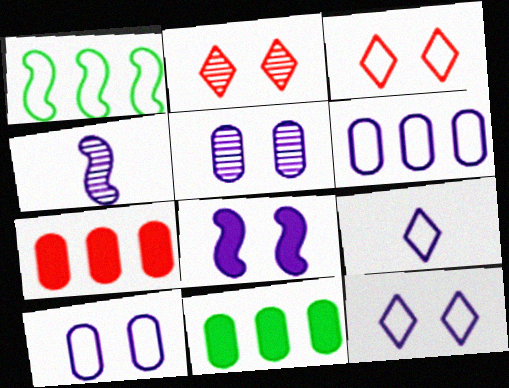[[3, 4, 11], 
[5, 8, 12]]